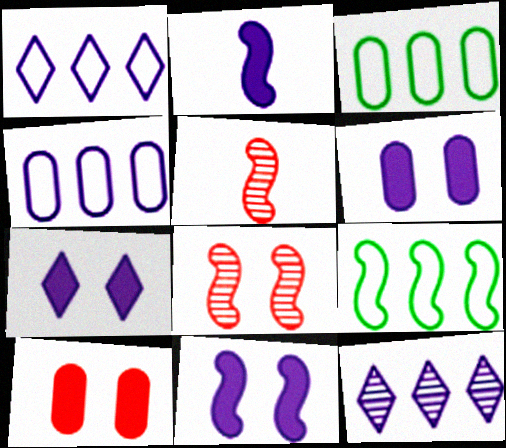[[2, 8, 9], 
[3, 5, 7], 
[5, 9, 11], 
[6, 7, 11]]